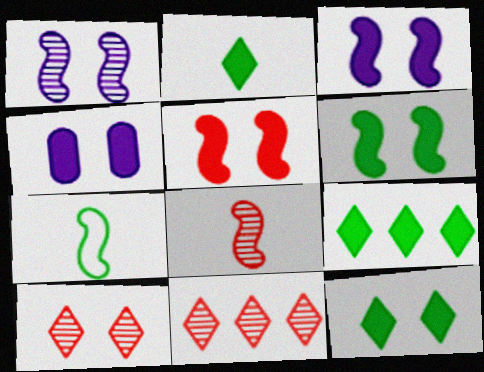[[2, 9, 12], 
[3, 5, 6], 
[4, 5, 12], 
[4, 7, 11]]